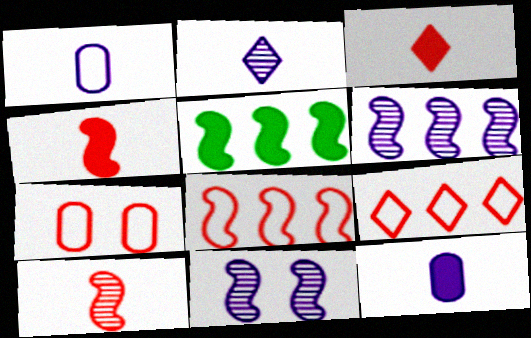[[2, 5, 7], 
[5, 6, 8]]